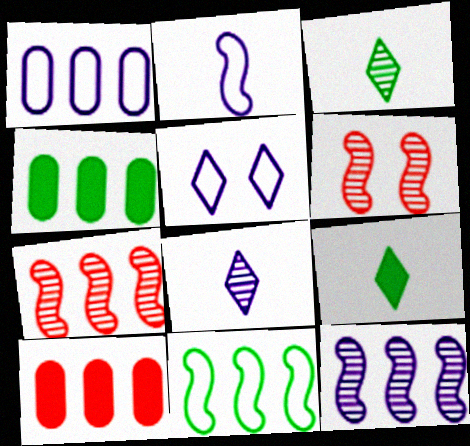[[1, 2, 5], 
[1, 6, 9]]